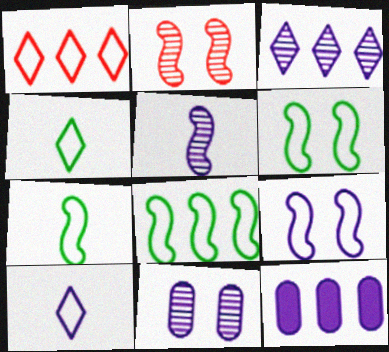[[2, 4, 12], 
[3, 5, 11], 
[6, 7, 8]]